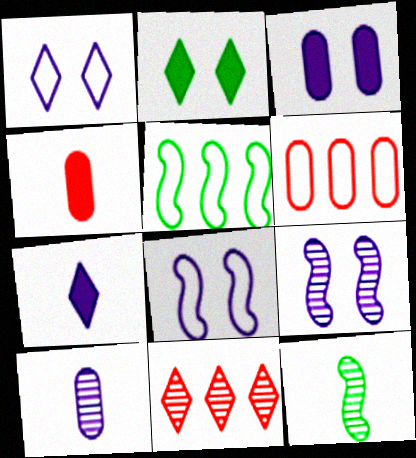[[1, 3, 9]]